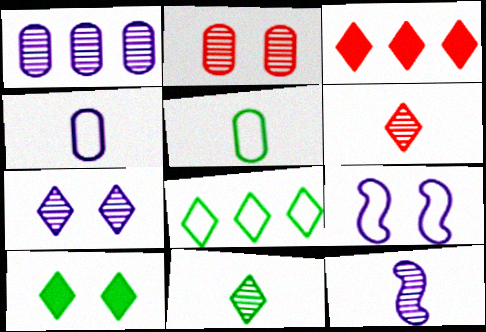[[1, 7, 12], 
[2, 9, 10], 
[8, 10, 11]]